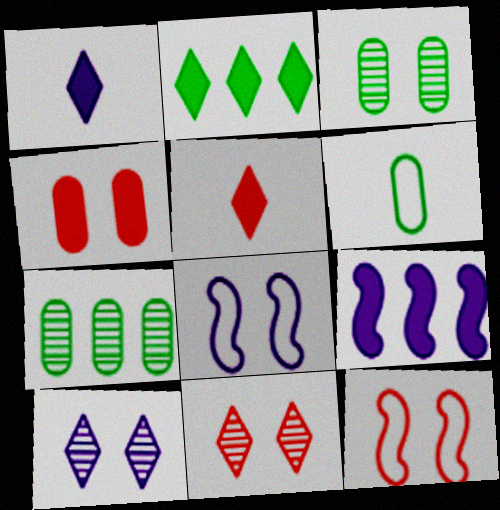[[1, 7, 12], 
[4, 11, 12], 
[5, 7, 8], 
[6, 9, 11]]